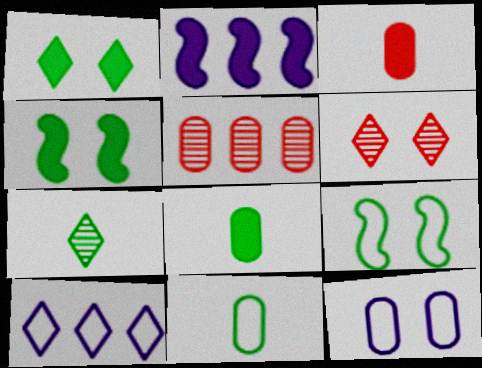[[1, 2, 3], 
[2, 6, 11], 
[4, 6, 12], 
[5, 8, 12]]